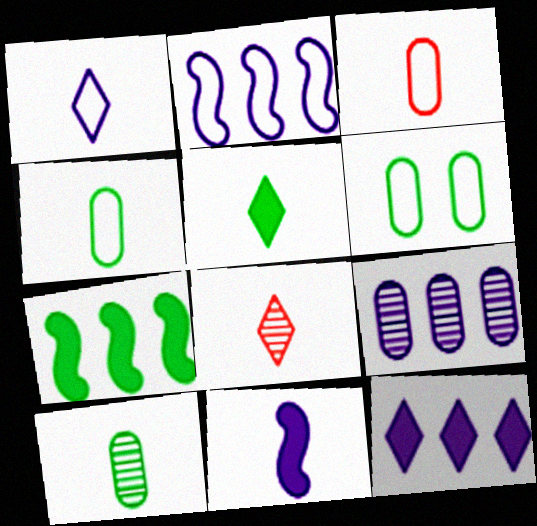[[1, 5, 8], 
[2, 9, 12], 
[4, 8, 11]]